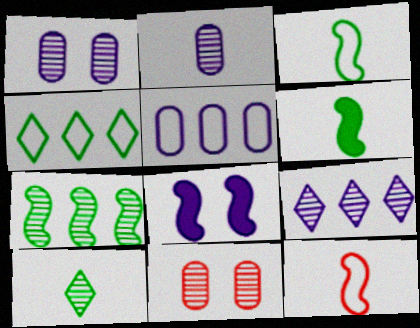[[7, 8, 12]]